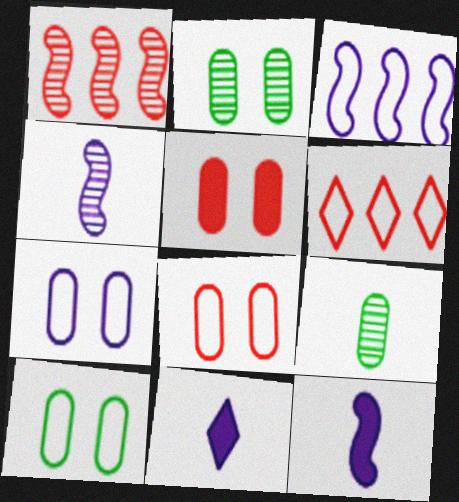[[1, 10, 11], 
[2, 5, 7], 
[2, 6, 12], 
[7, 8, 10]]